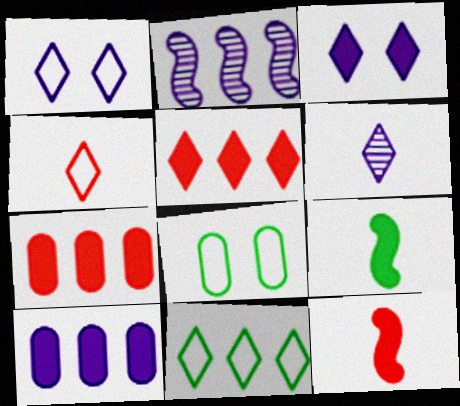[[1, 4, 11], 
[2, 7, 11], 
[3, 7, 9]]